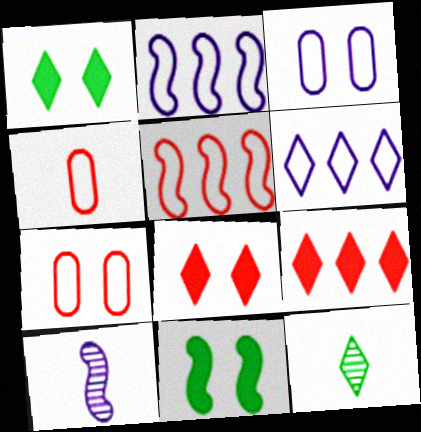[[5, 10, 11], 
[6, 8, 12]]